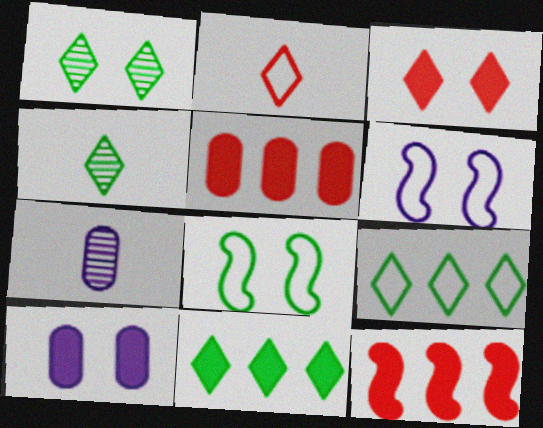[[4, 5, 6]]